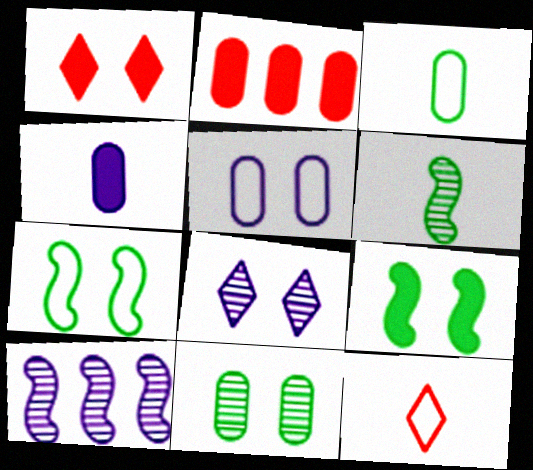[[1, 3, 10], 
[4, 6, 12]]